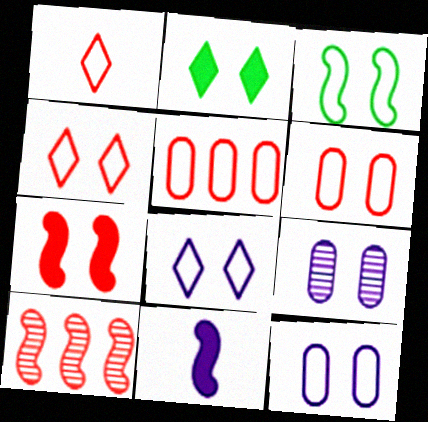[[3, 4, 12], 
[3, 6, 8], 
[3, 10, 11]]